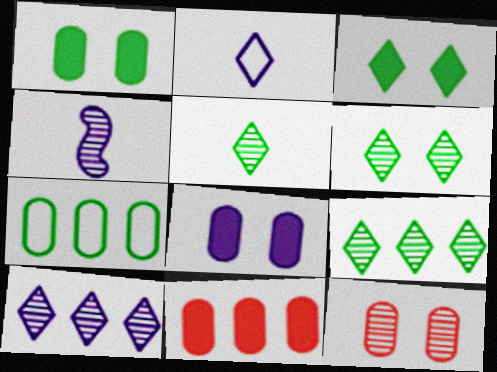[[4, 9, 12], 
[5, 6, 9]]